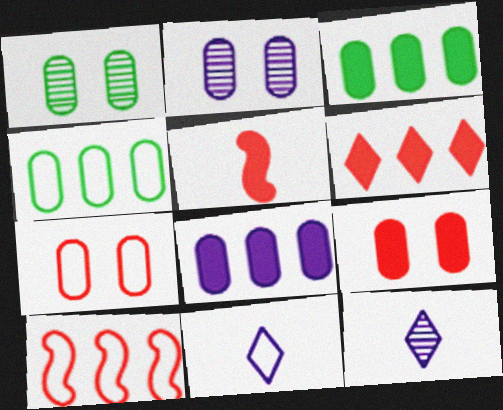[[5, 6, 9]]